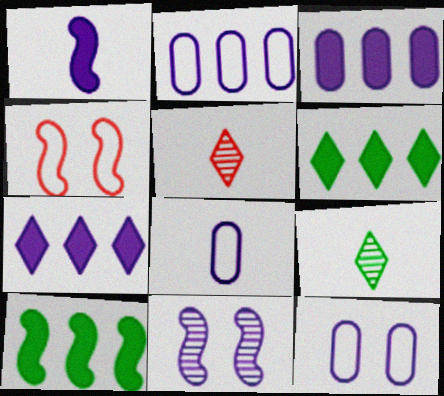[[2, 8, 12], 
[3, 4, 9], 
[5, 10, 12], 
[7, 8, 11]]